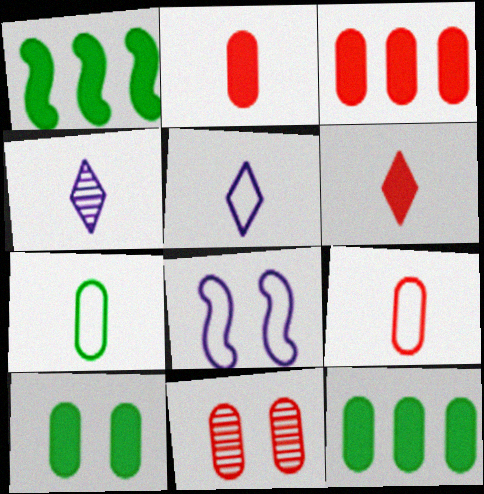[[1, 5, 11], 
[3, 9, 11]]